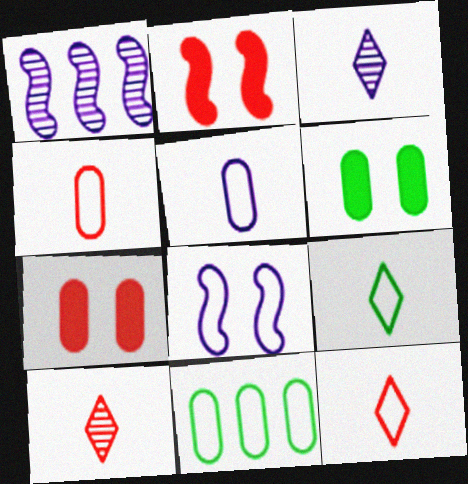[[1, 6, 12], 
[1, 7, 9], 
[2, 3, 11], 
[8, 11, 12]]